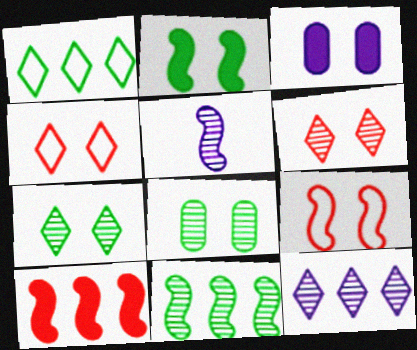[[3, 7, 9]]